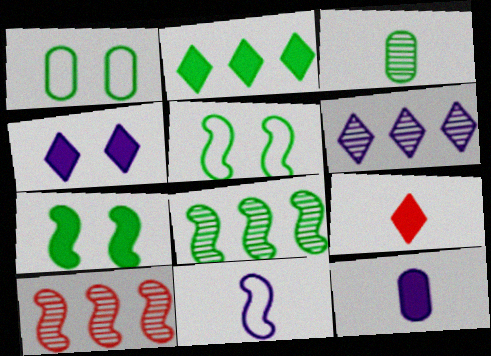[[2, 3, 5], 
[2, 4, 9], 
[3, 9, 11], 
[7, 10, 11]]